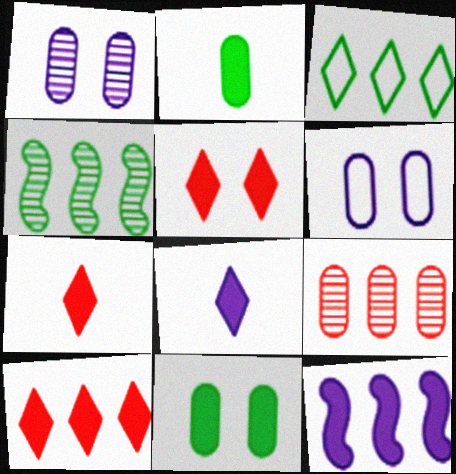[[2, 5, 12], 
[2, 6, 9], 
[3, 9, 12], 
[4, 6, 7], 
[5, 7, 10], 
[7, 11, 12]]